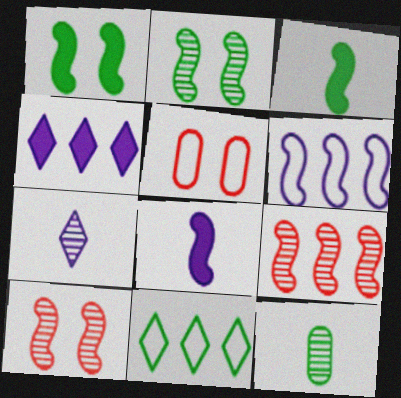[[1, 11, 12], 
[3, 6, 10]]